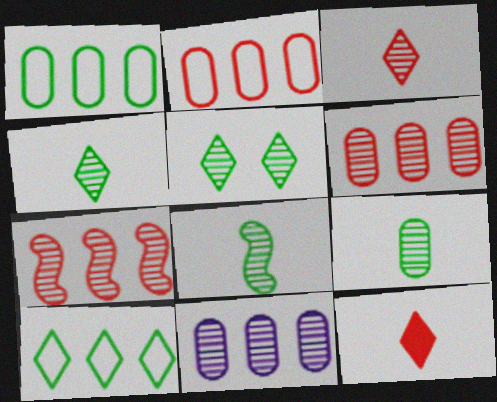[[4, 8, 9]]